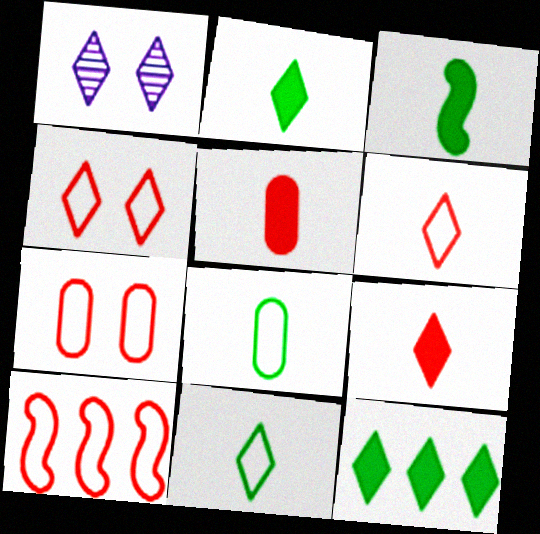[[1, 6, 12], 
[6, 7, 10]]